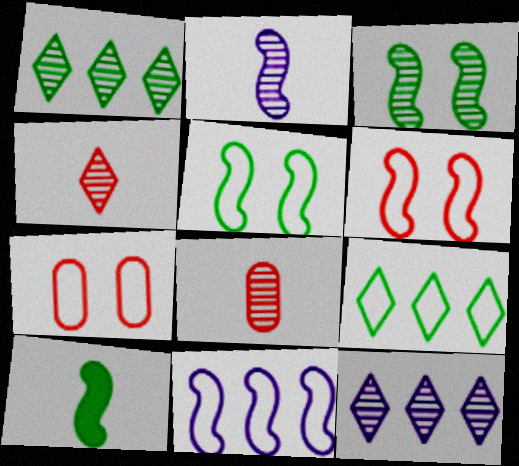[[3, 8, 12], 
[7, 10, 12]]